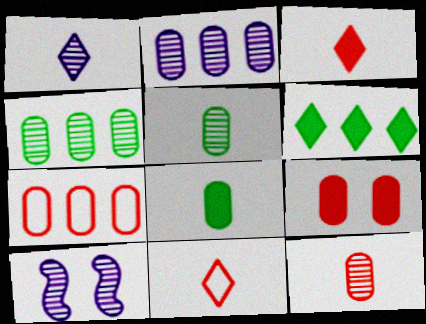[[1, 2, 10], 
[7, 9, 12]]